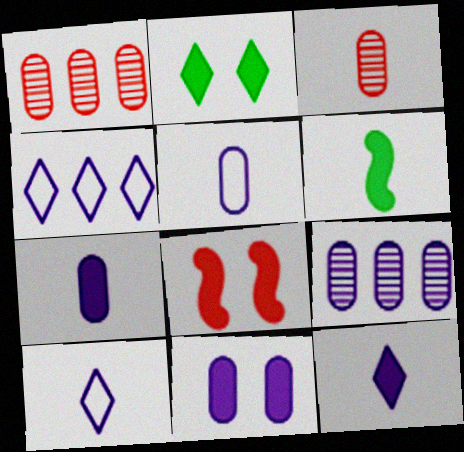[[2, 8, 11], 
[3, 6, 10], 
[5, 9, 11]]